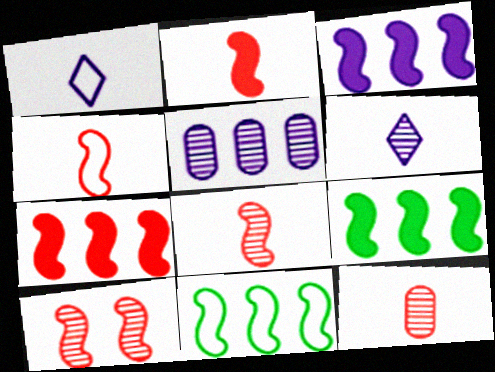[[2, 4, 8], 
[3, 7, 9], 
[4, 7, 10]]